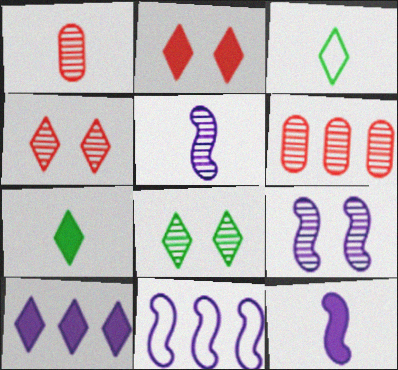[[1, 3, 12], 
[2, 7, 10], 
[3, 4, 10], 
[5, 6, 8], 
[9, 11, 12]]